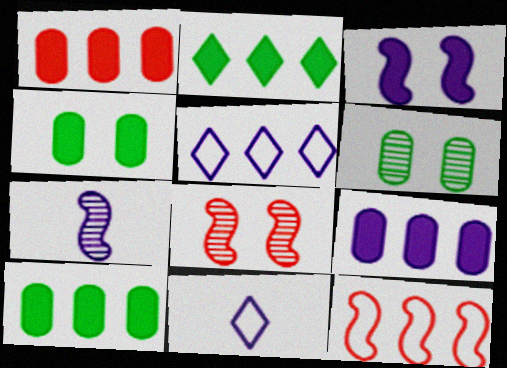[[1, 9, 10], 
[8, 10, 11]]